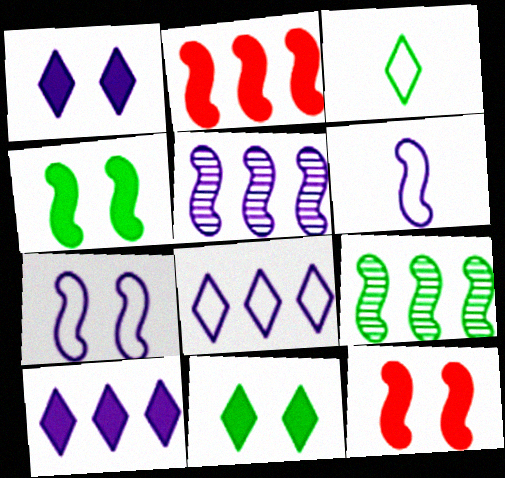[[6, 9, 12]]